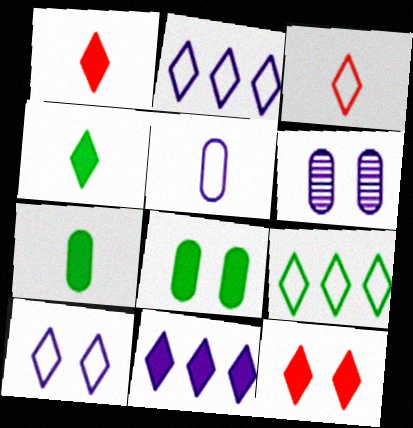[[3, 9, 10], 
[4, 11, 12]]